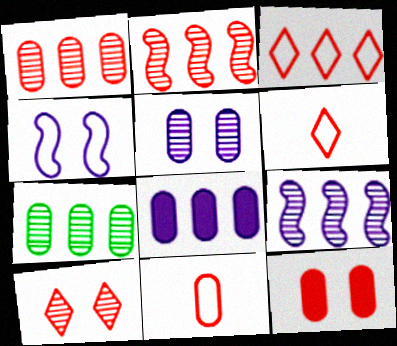[[1, 11, 12], 
[2, 6, 12]]